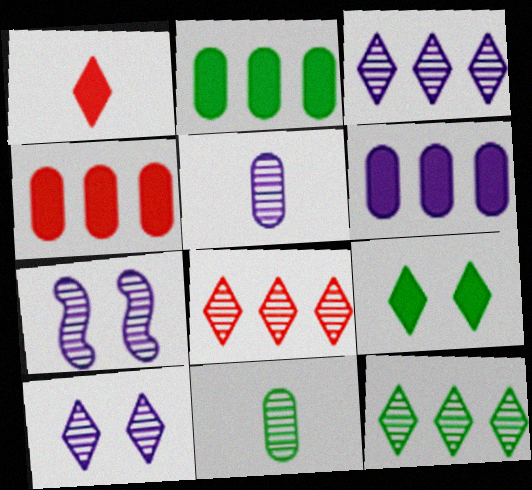[[2, 4, 6], 
[3, 5, 7], 
[3, 8, 12], 
[7, 8, 11]]